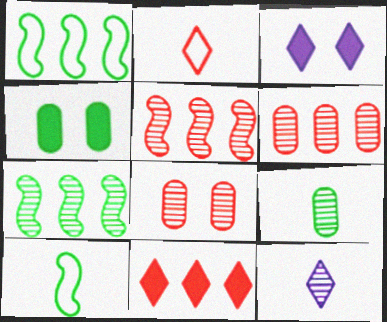[[3, 6, 10], 
[7, 8, 12]]